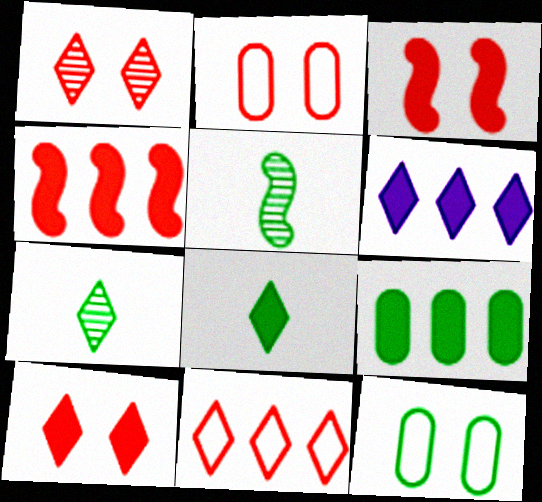[[1, 2, 3], 
[2, 5, 6], 
[4, 6, 9], 
[6, 8, 10]]